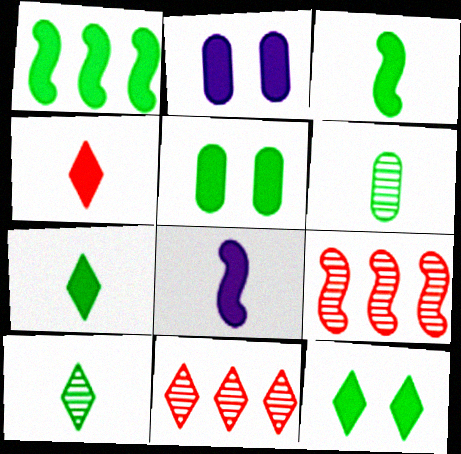[[1, 2, 4], 
[1, 5, 7]]